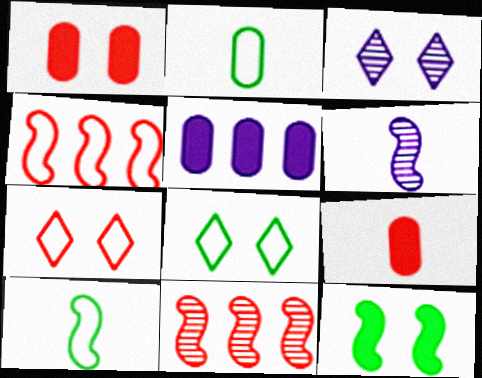[[4, 6, 12], 
[7, 9, 11]]